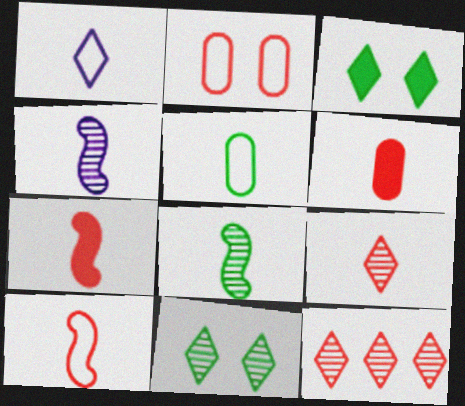[[1, 3, 12], 
[1, 5, 10], 
[1, 6, 8], 
[2, 7, 12], 
[6, 9, 10]]